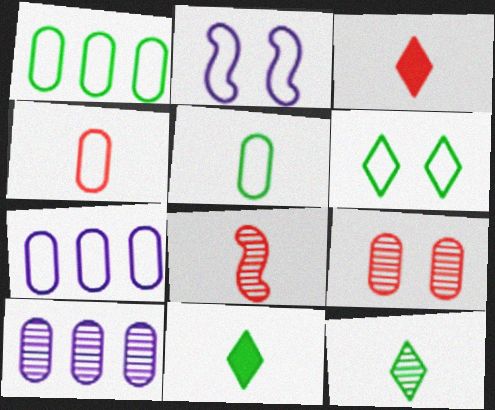[[3, 4, 8]]